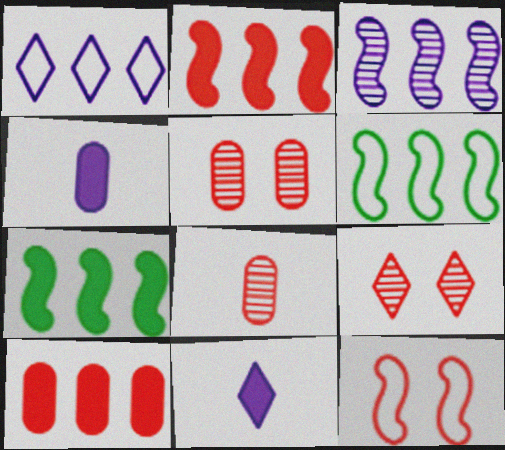[[2, 3, 6], 
[4, 6, 9], 
[5, 6, 11]]